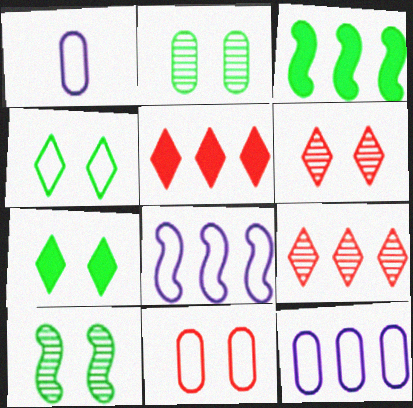[[1, 3, 6], 
[1, 5, 10], 
[3, 9, 12]]